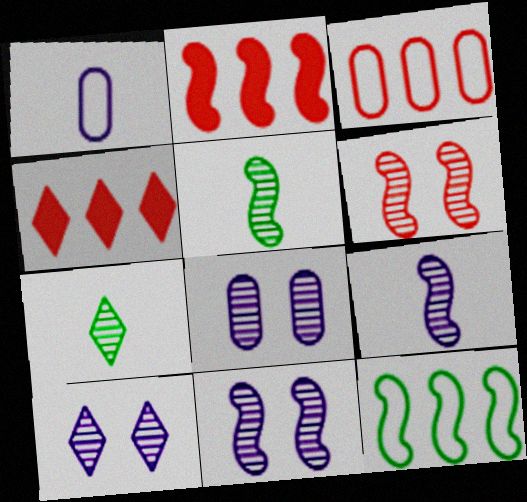[[8, 10, 11]]